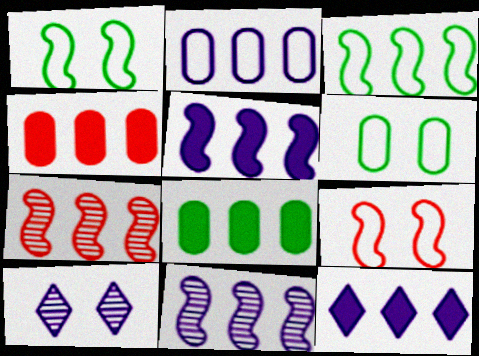[[2, 11, 12], 
[3, 5, 7]]